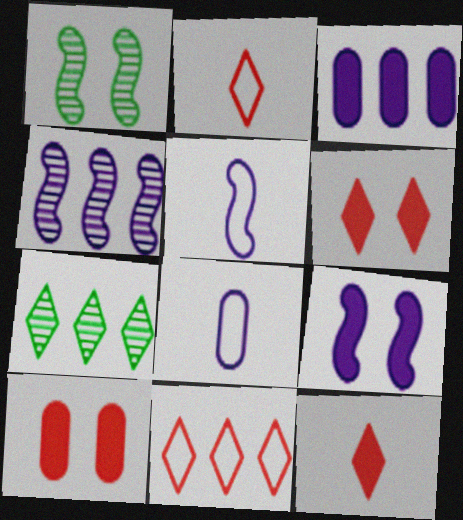[[1, 2, 3], 
[4, 5, 9], 
[5, 7, 10]]